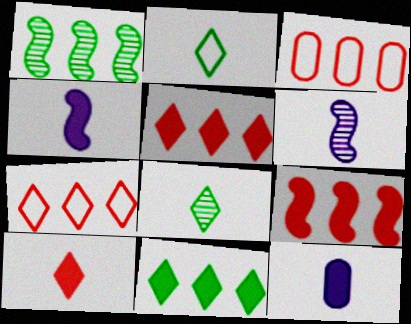[]